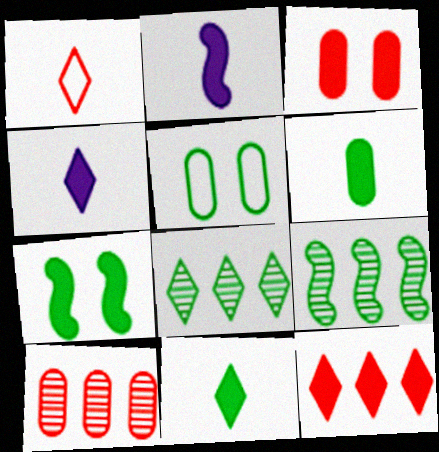[[5, 9, 11]]